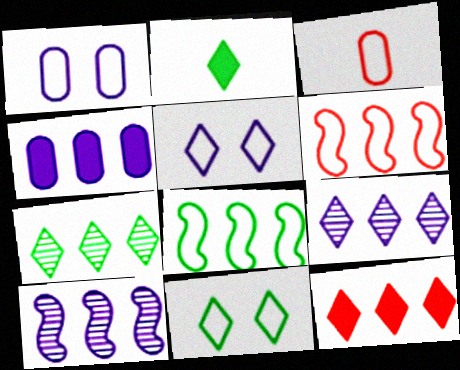[[2, 7, 11], 
[3, 5, 8], 
[4, 6, 7]]